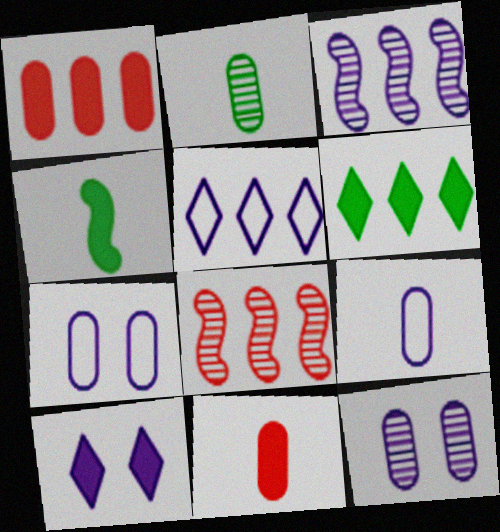[[1, 2, 7], 
[1, 4, 10], 
[2, 9, 11], 
[3, 9, 10]]